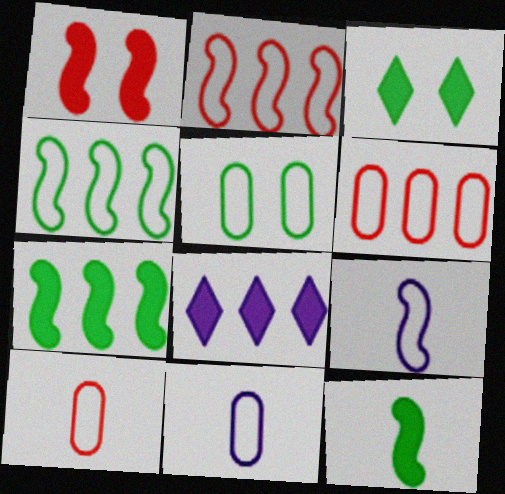[[5, 6, 11]]